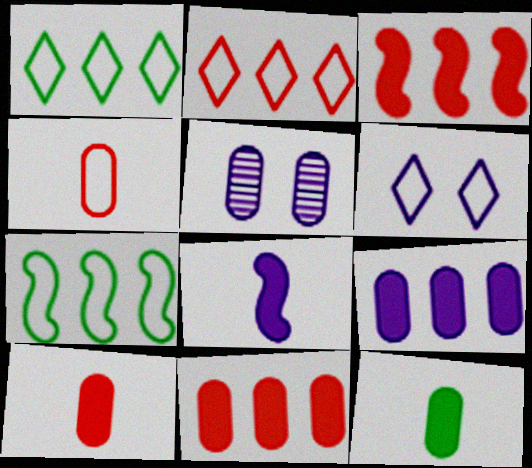[[4, 6, 7]]